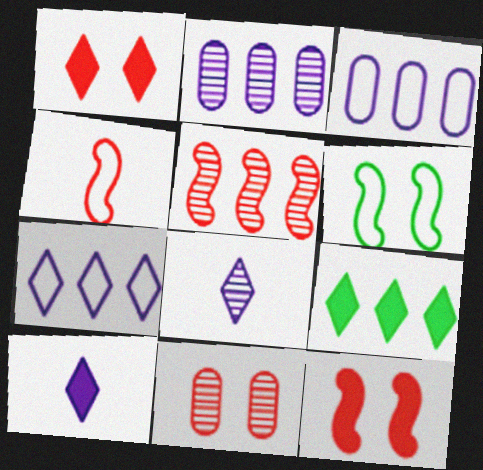[[1, 9, 10], 
[3, 5, 9], 
[4, 5, 12]]